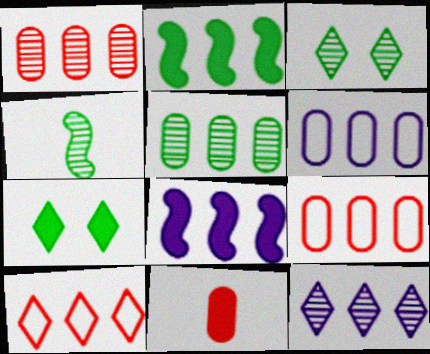[[2, 9, 12], 
[3, 4, 5], 
[5, 8, 10], 
[6, 8, 12], 
[7, 8, 11]]